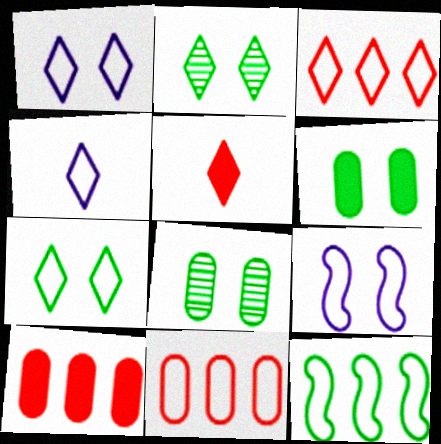[[3, 4, 7]]